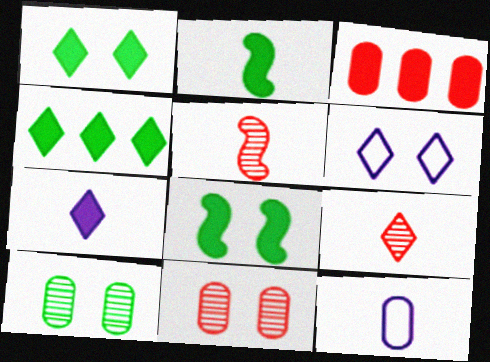[[2, 9, 12], 
[3, 7, 8], 
[3, 10, 12], 
[4, 6, 9], 
[6, 8, 11]]